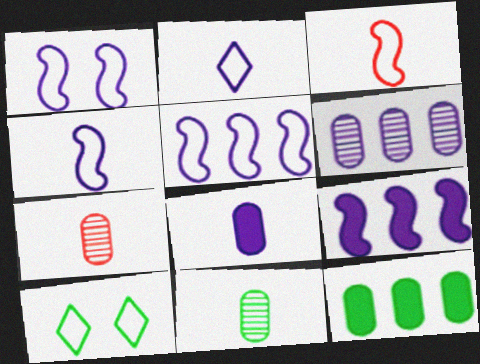[[1, 4, 5], 
[7, 9, 10]]